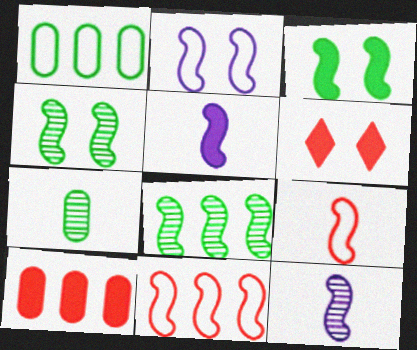[[1, 6, 12], 
[3, 11, 12], 
[4, 5, 11]]